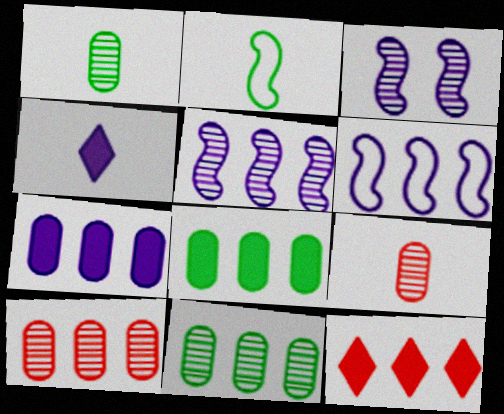[[2, 4, 9], 
[6, 11, 12]]